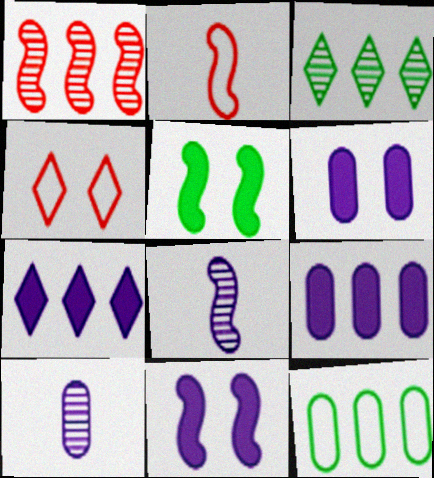[[1, 7, 12], 
[2, 3, 6]]